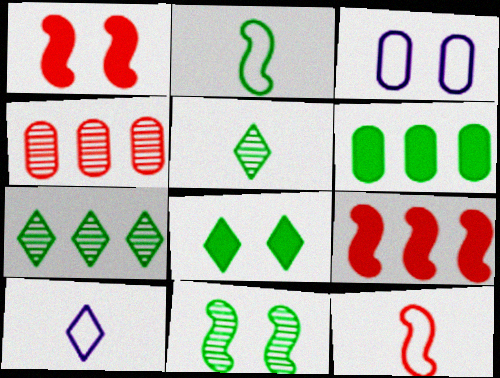[[3, 5, 9]]